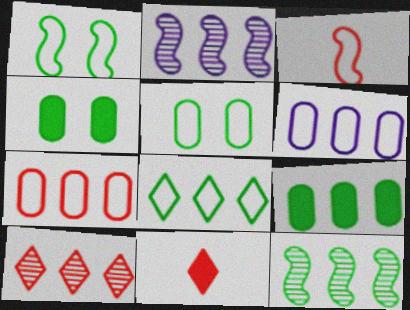[[2, 5, 11], 
[8, 9, 12]]